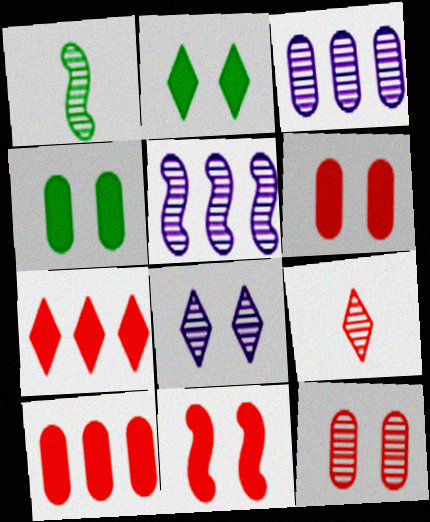[]